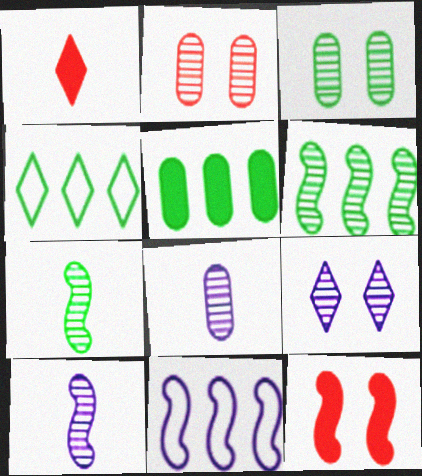[[1, 3, 11], 
[1, 4, 9], 
[4, 5, 6], 
[4, 8, 12], 
[7, 11, 12]]